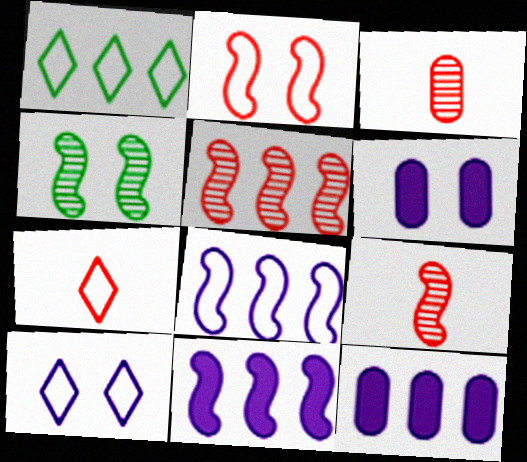[[1, 5, 12], 
[1, 6, 9], 
[1, 7, 10], 
[4, 7, 12]]